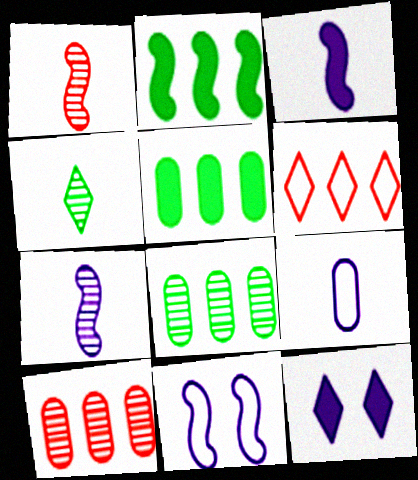[[1, 2, 11], 
[4, 6, 12]]